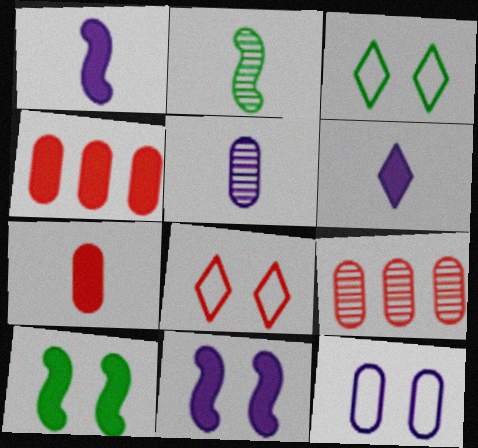[[1, 3, 9], 
[4, 6, 10]]